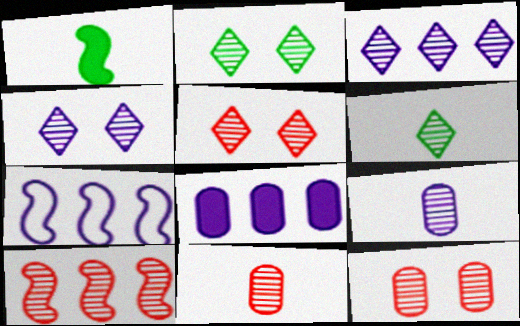[[2, 4, 5], 
[2, 9, 10], 
[3, 5, 6], 
[3, 7, 8], 
[5, 10, 11]]